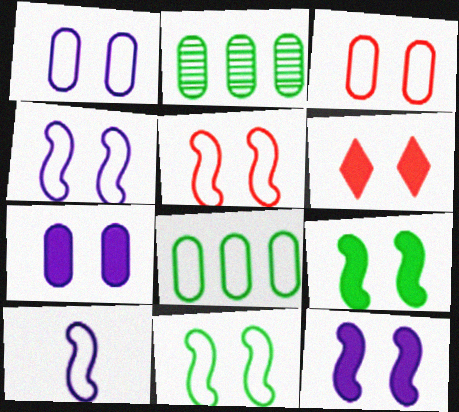[[2, 6, 10], 
[4, 5, 11], 
[6, 7, 9]]